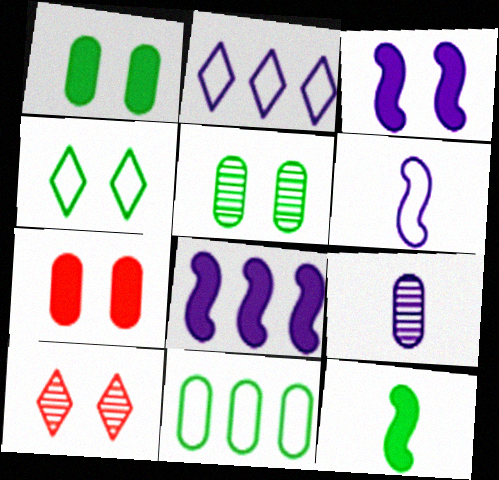[[2, 3, 9], 
[7, 9, 11]]